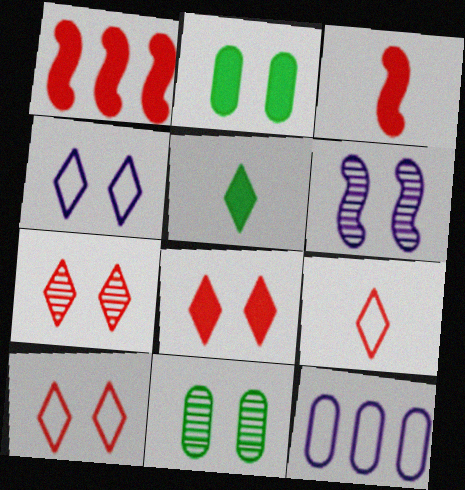[[2, 6, 10], 
[6, 7, 11], 
[7, 8, 10]]